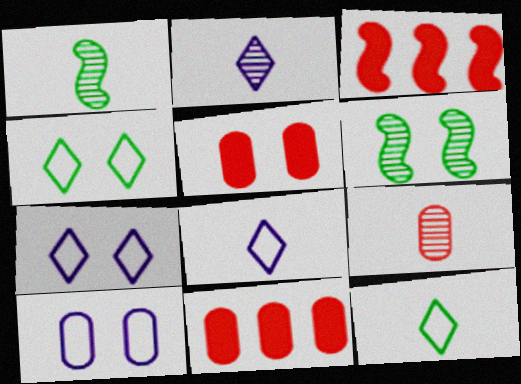[[1, 2, 9], 
[1, 7, 11], 
[5, 6, 7], 
[6, 8, 11]]